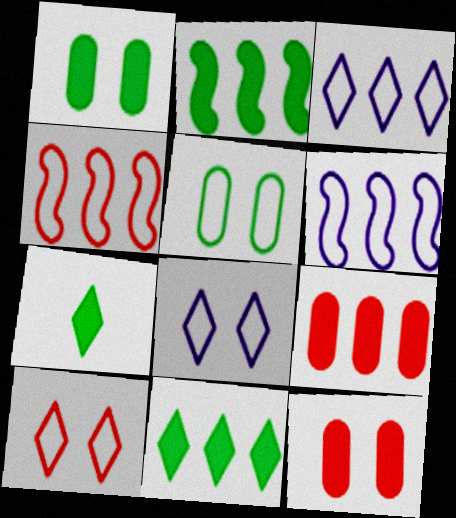[[1, 2, 7]]